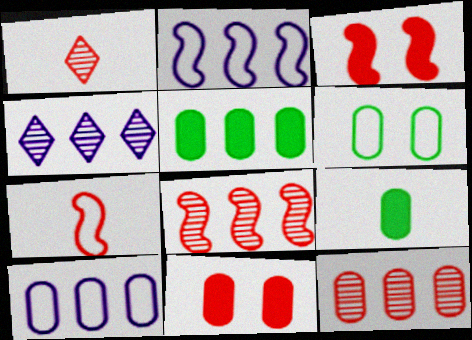[[3, 7, 8], 
[5, 10, 12]]